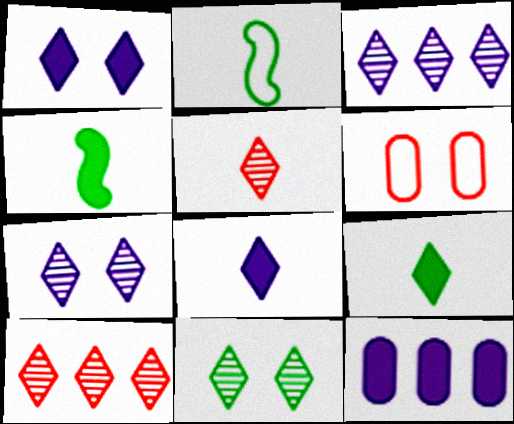[[3, 4, 6], 
[3, 5, 11]]